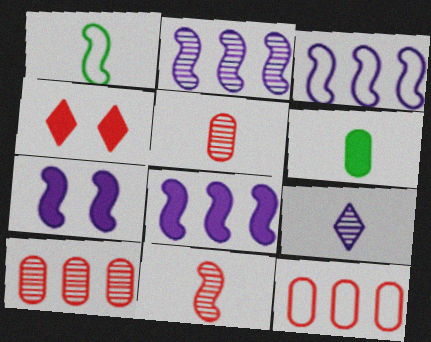[[2, 3, 8], 
[4, 6, 8], 
[4, 11, 12]]